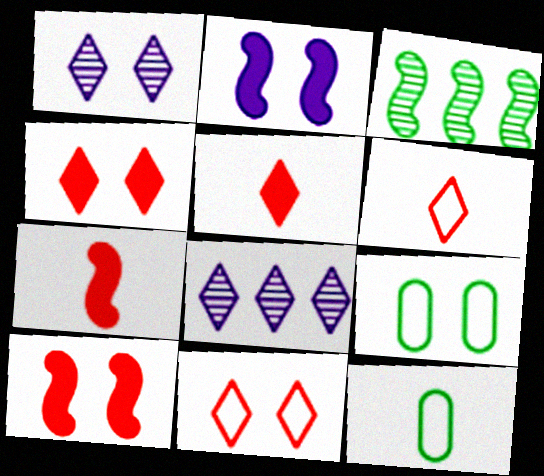[[1, 9, 10], 
[7, 8, 9], 
[8, 10, 12]]